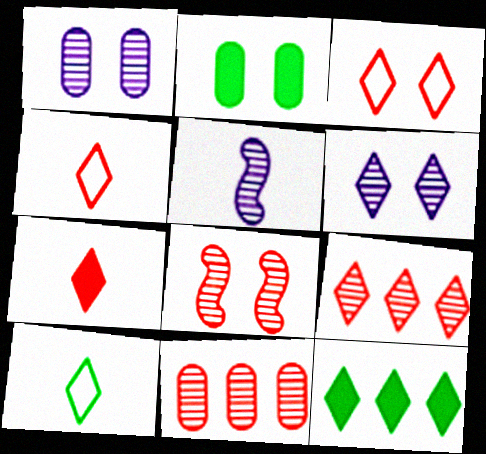[[3, 7, 9], 
[4, 6, 12]]